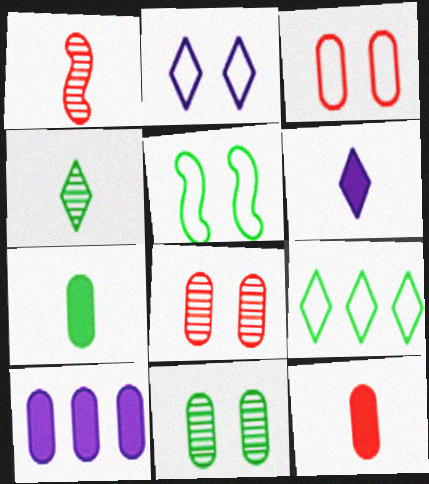[[2, 3, 5]]